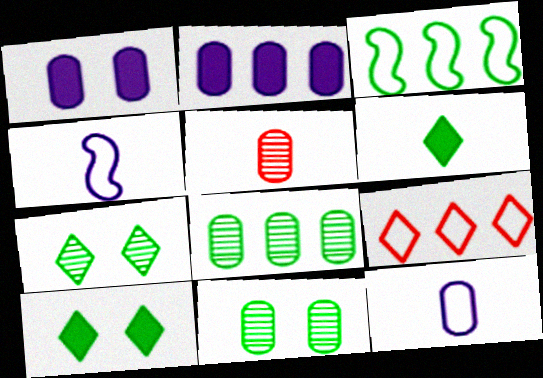[[3, 6, 11], 
[4, 5, 6]]